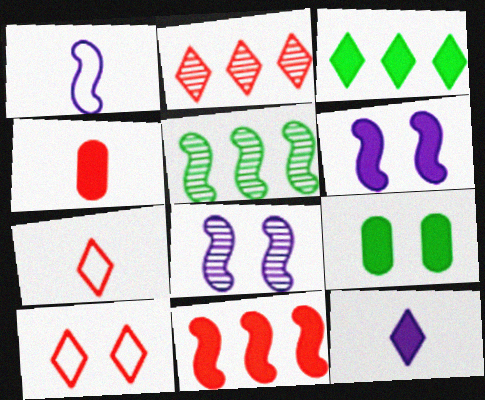[[1, 2, 9], 
[3, 4, 6], 
[8, 9, 10], 
[9, 11, 12]]